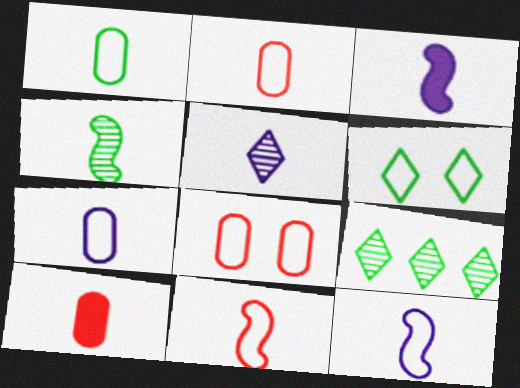[[1, 2, 7], 
[3, 4, 11], 
[3, 5, 7], 
[3, 8, 9]]